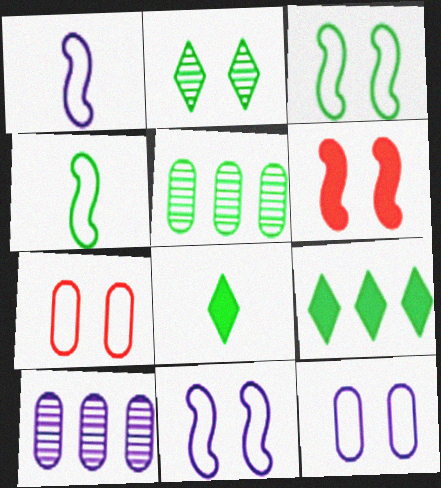[[2, 6, 12], 
[3, 5, 8]]